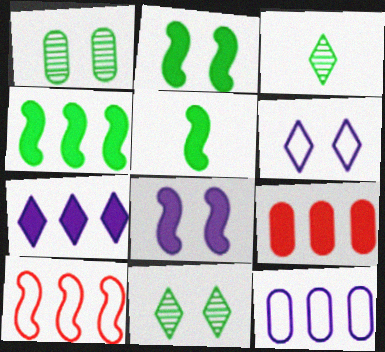[[2, 4, 5], 
[4, 7, 9]]